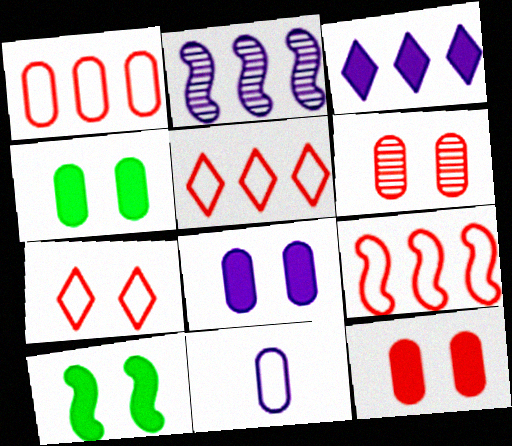[[1, 5, 9], 
[4, 8, 12]]